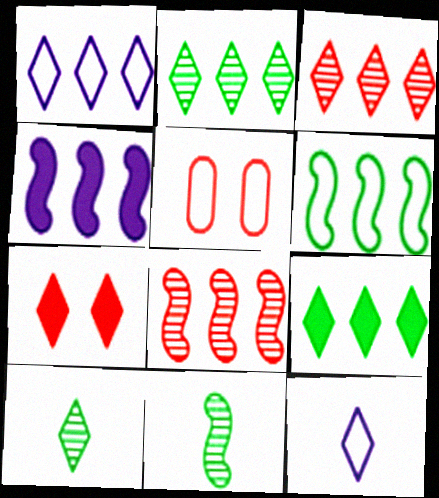[[1, 3, 9], 
[1, 7, 10], 
[2, 7, 12], 
[4, 5, 10], 
[4, 6, 8], 
[5, 6, 12]]